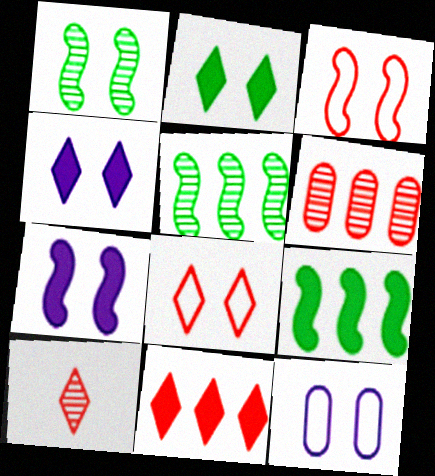[[1, 3, 7], 
[8, 10, 11], 
[9, 10, 12]]